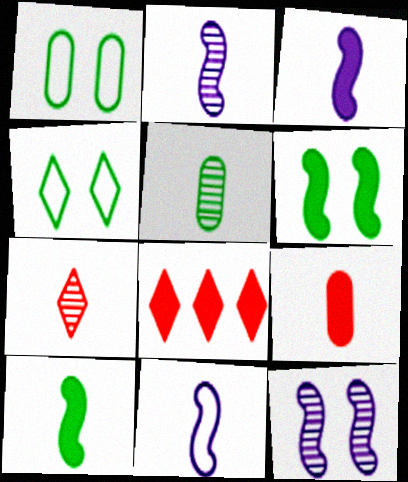[[1, 2, 8], 
[2, 3, 11], 
[2, 5, 7]]